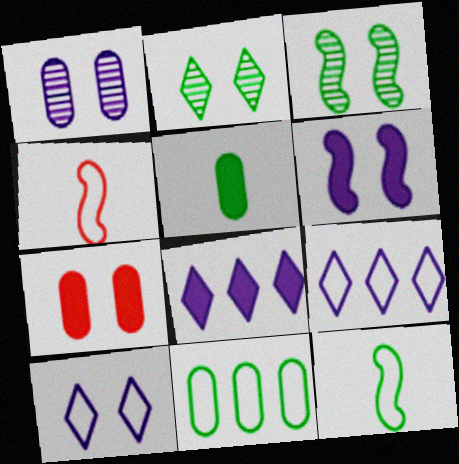[[1, 6, 10], 
[3, 7, 10], 
[4, 10, 11]]